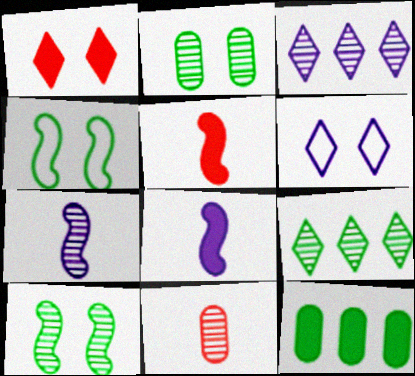[[1, 8, 12], 
[3, 10, 11]]